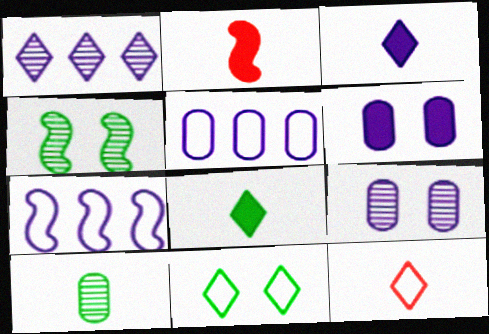[[2, 4, 7], 
[3, 7, 9]]